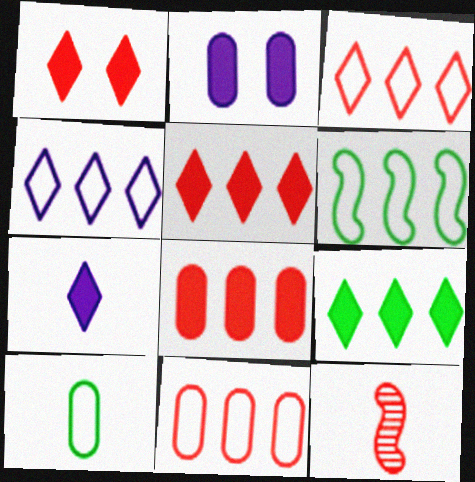[[1, 7, 9], 
[1, 11, 12], 
[4, 6, 11], 
[7, 10, 12]]